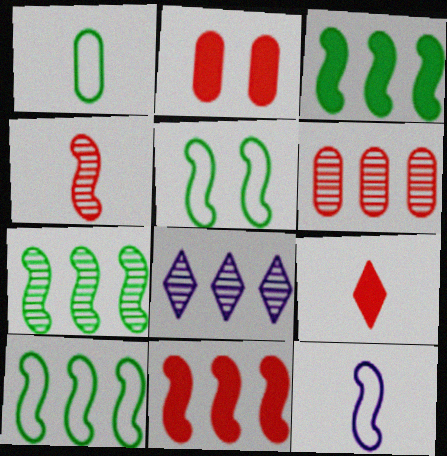[[2, 9, 11], 
[3, 7, 10], 
[6, 7, 8]]